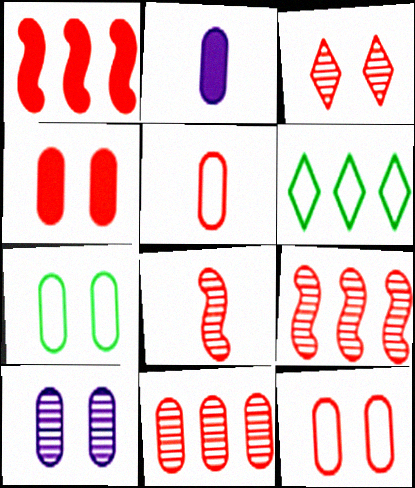[[1, 3, 5], 
[2, 7, 11], 
[3, 8, 11], 
[4, 5, 11], 
[4, 7, 10]]